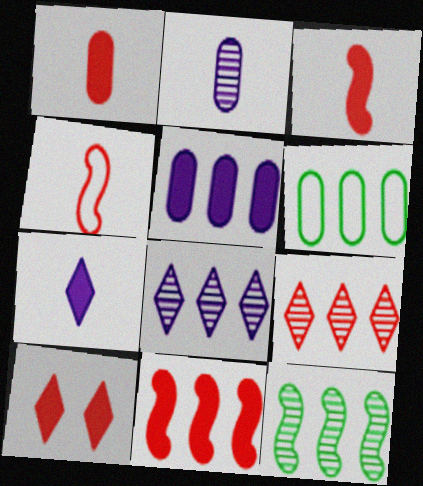[[1, 10, 11], 
[6, 8, 11]]